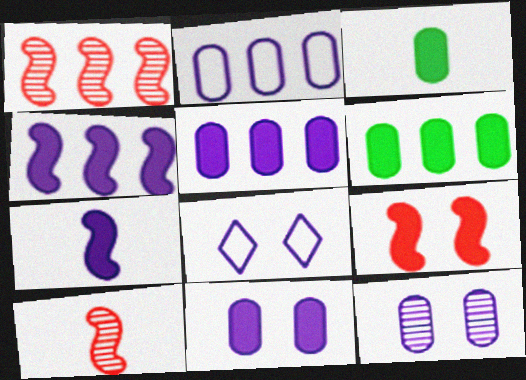[[1, 3, 8], 
[6, 8, 10]]